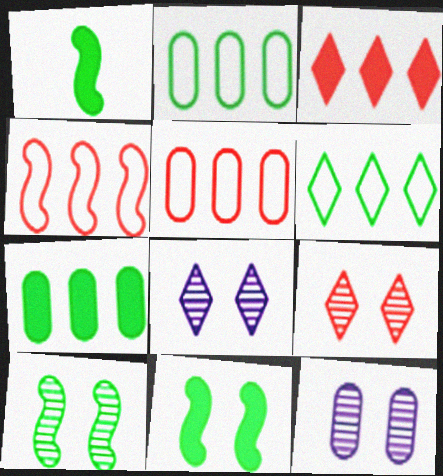[[1, 5, 8], 
[9, 10, 12]]